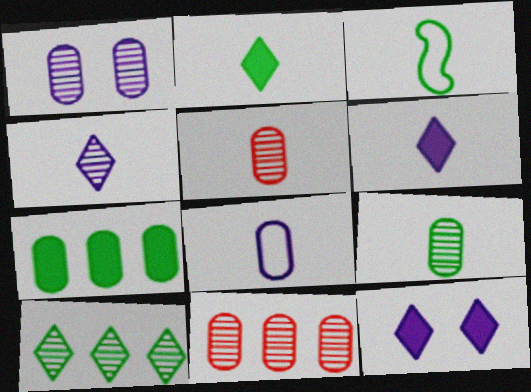[[1, 9, 11], 
[2, 3, 9], 
[3, 5, 6], 
[3, 11, 12]]